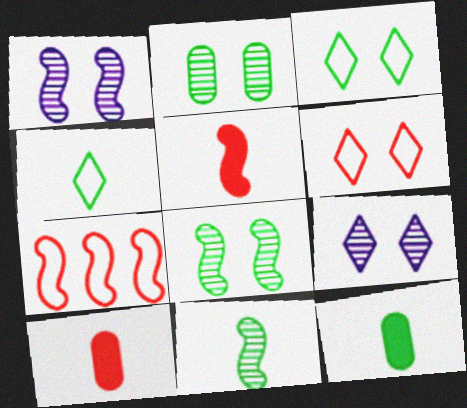[[4, 11, 12], 
[7, 9, 12]]